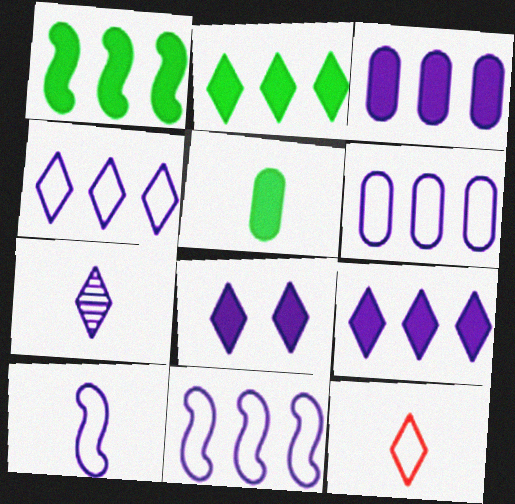[[4, 6, 11], 
[4, 7, 8]]